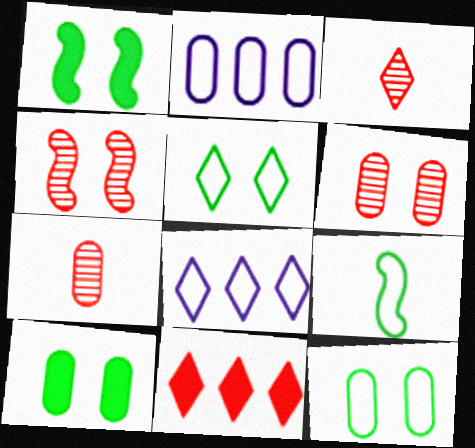[[1, 2, 3], 
[1, 7, 8], 
[2, 7, 10]]